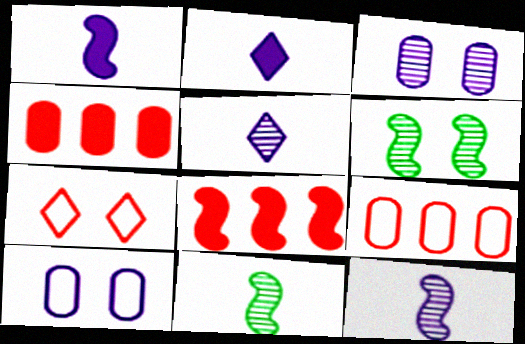[[2, 6, 9]]